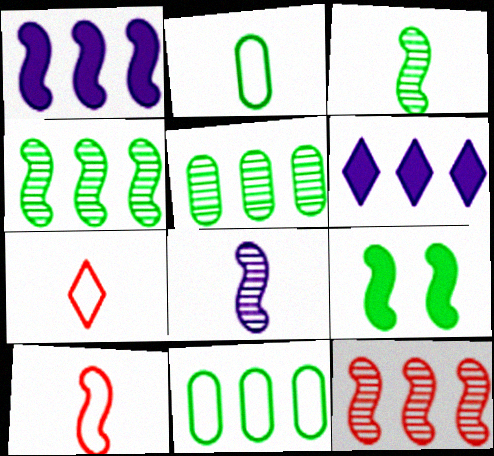[[6, 11, 12]]